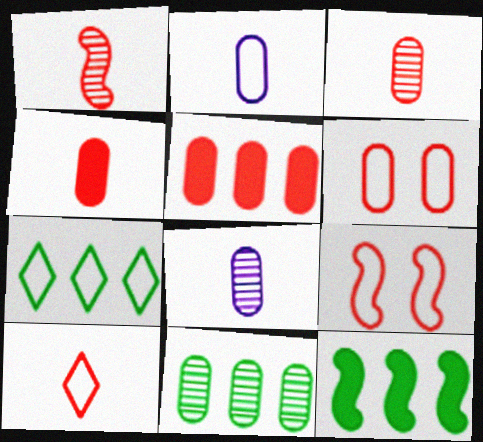[[1, 4, 10], 
[2, 7, 9], 
[3, 5, 6], 
[7, 11, 12]]